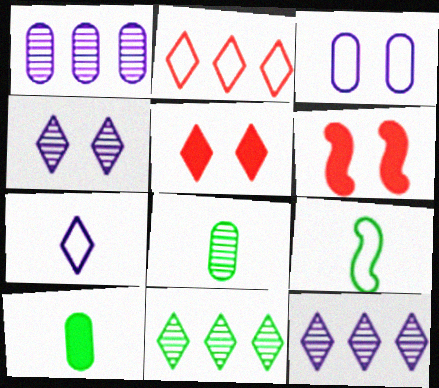[[1, 5, 9], 
[2, 3, 9], 
[5, 7, 11]]